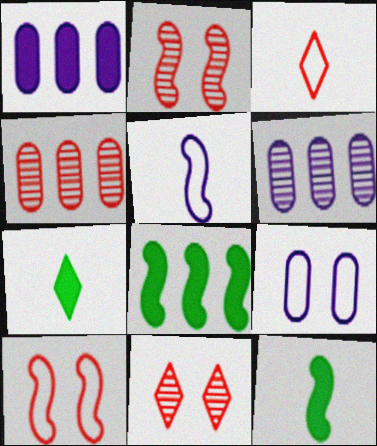[[2, 5, 8], 
[6, 7, 10]]